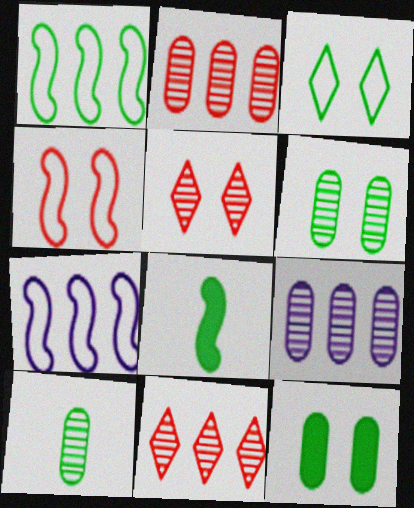[]